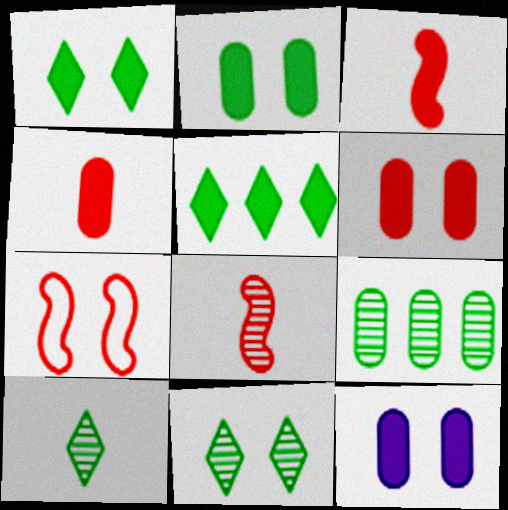[[2, 6, 12], 
[3, 5, 12], 
[7, 11, 12]]